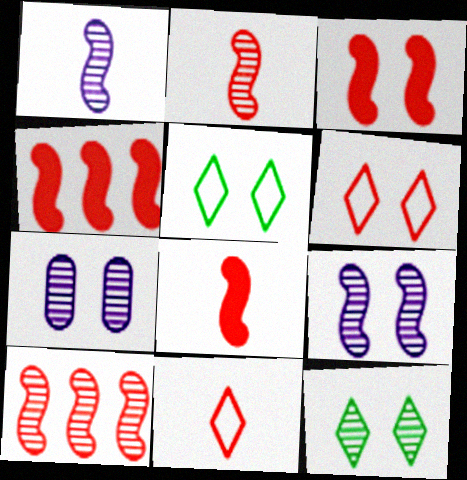[[3, 4, 8], 
[3, 5, 7]]